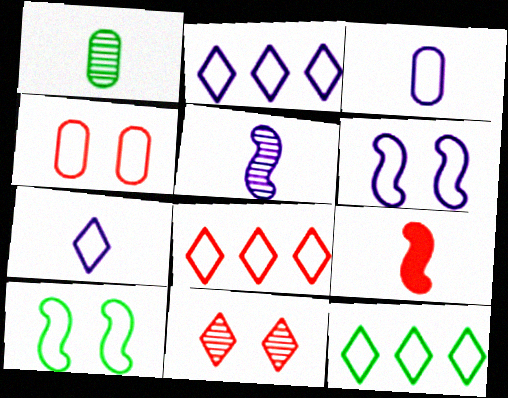[[1, 7, 9], 
[2, 3, 6], 
[2, 8, 12], 
[3, 8, 10]]